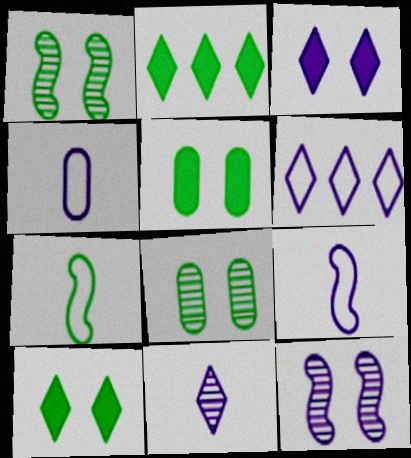[[2, 7, 8], 
[3, 6, 11]]